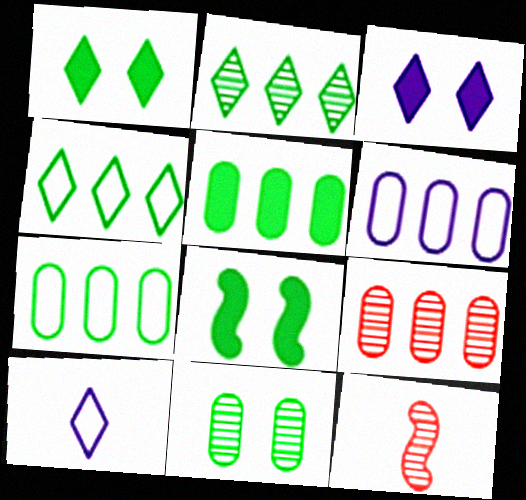[[1, 6, 12], 
[3, 7, 12], 
[5, 6, 9], 
[8, 9, 10]]